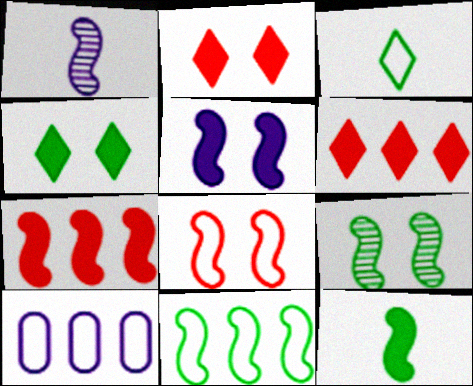[[3, 8, 10], 
[5, 7, 12], 
[5, 8, 9], 
[9, 11, 12]]